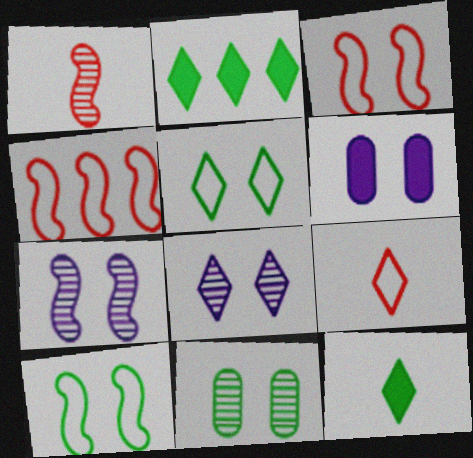[[2, 8, 9]]